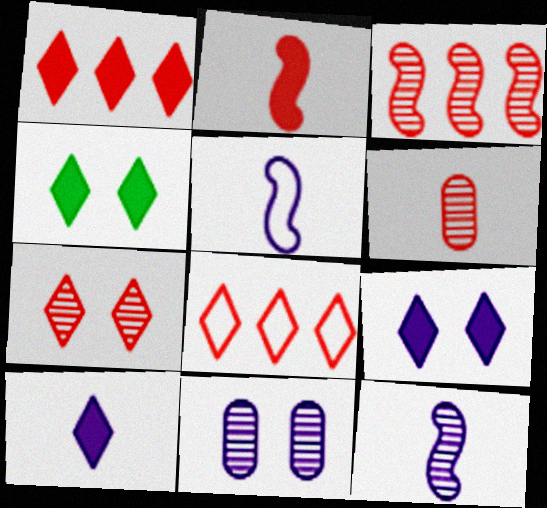[[1, 4, 10], 
[3, 6, 7]]